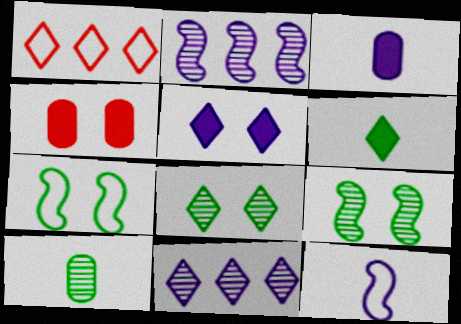[[1, 3, 9]]